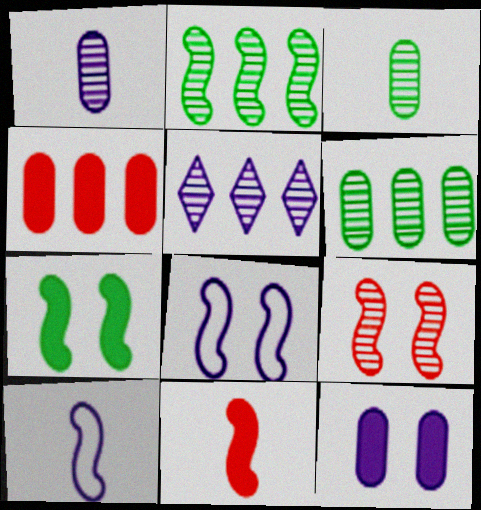[[2, 8, 11], 
[3, 5, 9], 
[5, 10, 12], 
[7, 8, 9]]